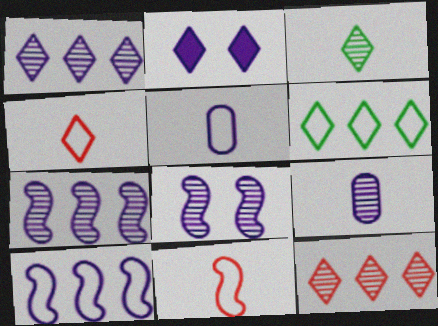[[1, 8, 9], 
[2, 5, 7], 
[2, 9, 10]]